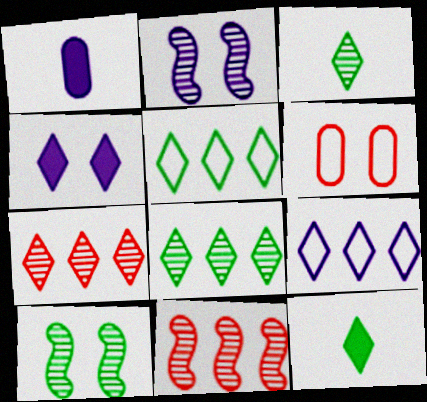[[1, 2, 9], 
[4, 6, 10]]